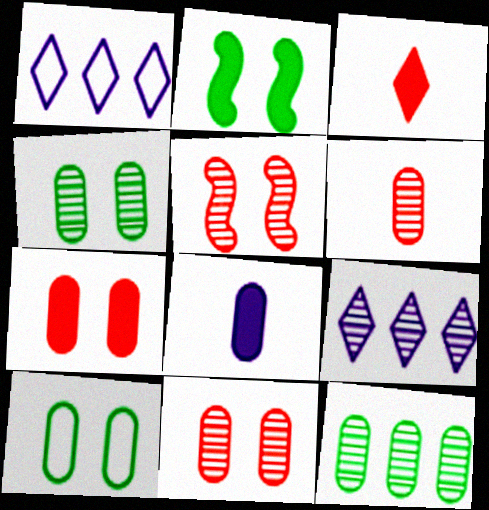[[1, 2, 6]]